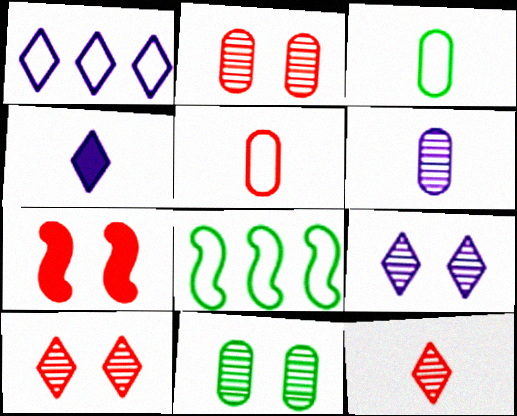[[1, 4, 9], 
[2, 4, 8]]